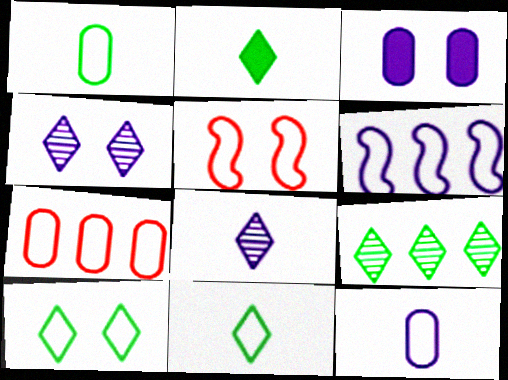[[2, 9, 10], 
[3, 6, 8]]